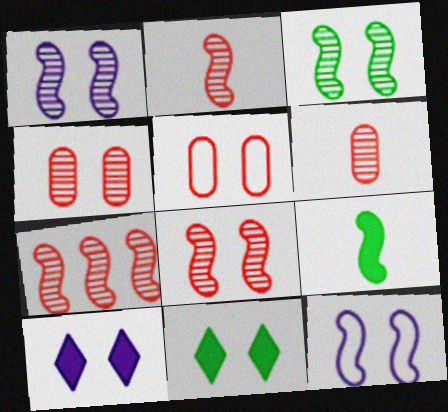[[1, 3, 8], 
[1, 5, 11], 
[2, 7, 8], 
[3, 5, 10], 
[4, 11, 12], 
[7, 9, 12]]